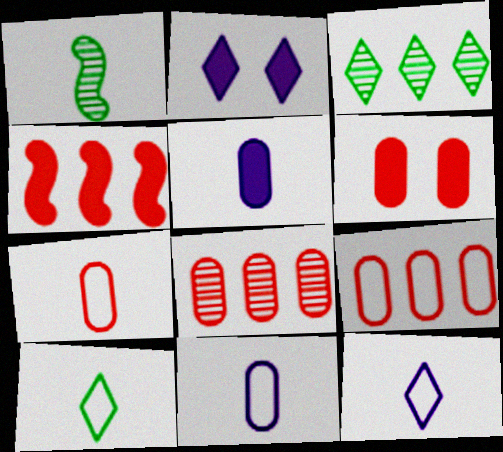[[1, 2, 9], 
[6, 7, 8]]